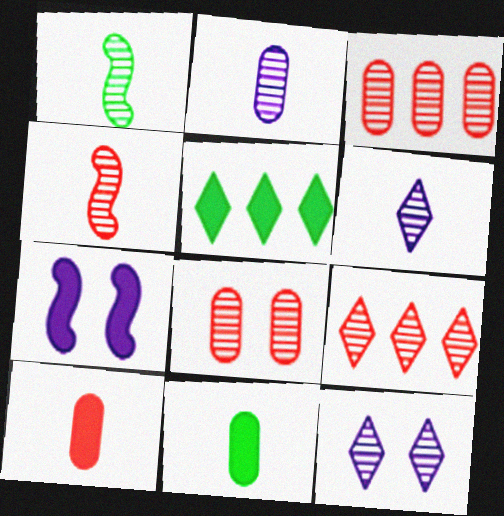[[1, 3, 12], 
[4, 8, 9], 
[5, 7, 10]]